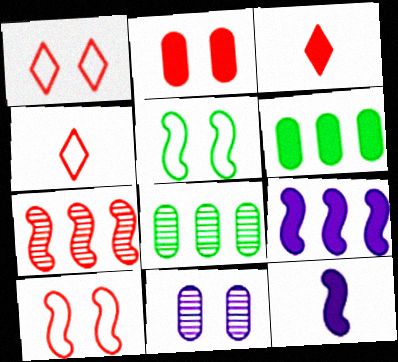[[1, 8, 12], 
[2, 4, 7], 
[5, 7, 12]]